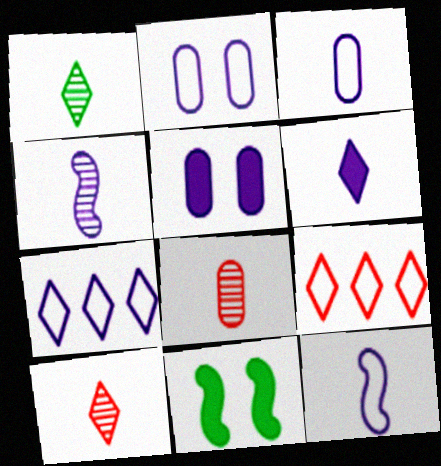[[1, 4, 8], 
[2, 7, 12], 
[3, 4, 6], 
[4, 5, 7], 
[7, 8, 11]]